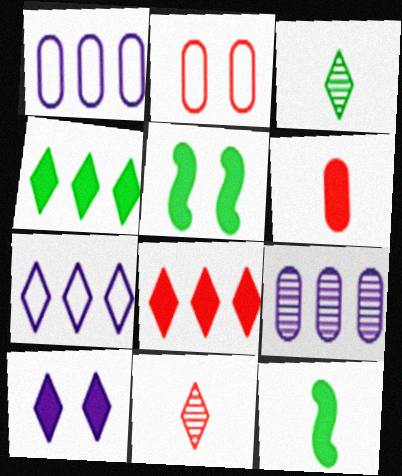[[1, 5, 11]]